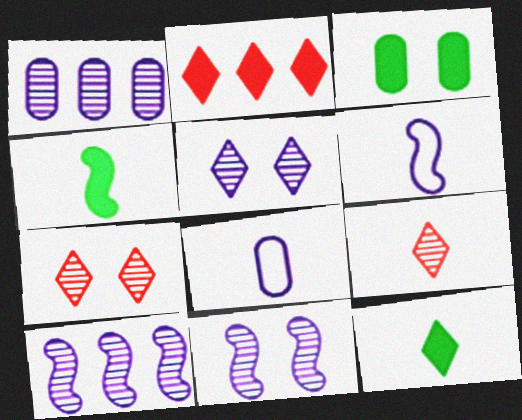[[4, 8, 9]]